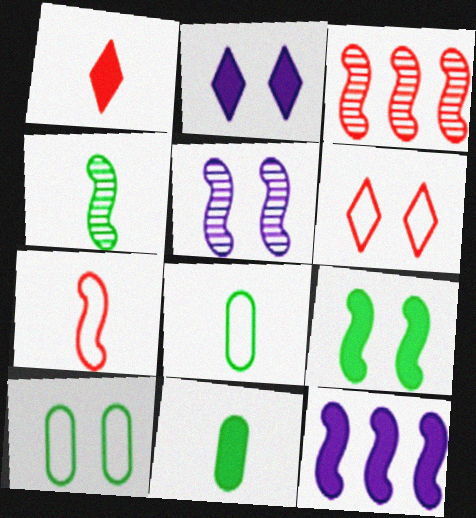[[2, 3, 8], 
[3, 4, 5]]